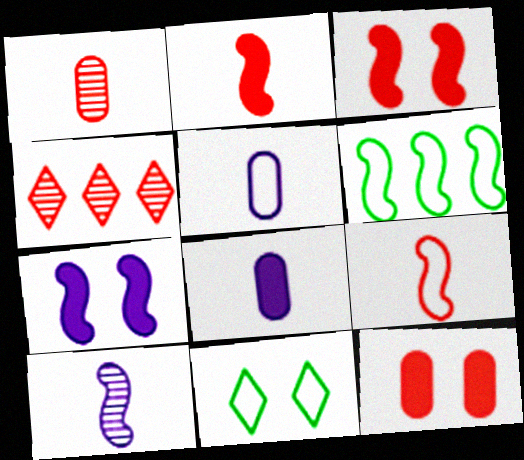[[3, 6, 10], 
[4, 9, 12]]